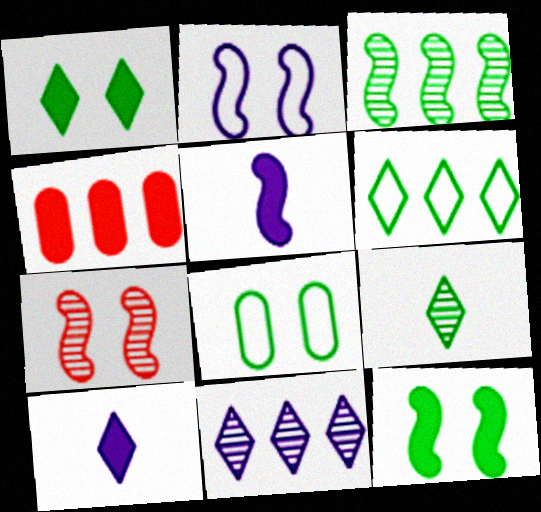[[1, 4, 5], 
[1, 6, 9], 
[2, 4, 9], 
[2, 7, 12], 
[4, 10, 12]]